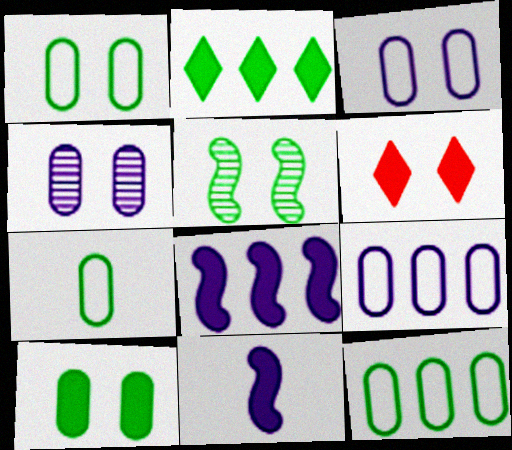[[1, 7, 12], 
[2, 5, 7], 
[3, 5, 6]]